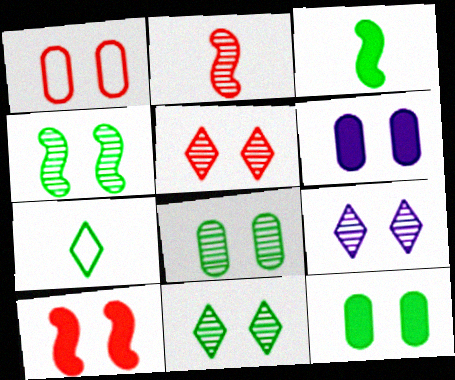[[1, 5, 10], 
[1, 6, 8], 
[4, 8, 11], 
[5, 9, 11]]